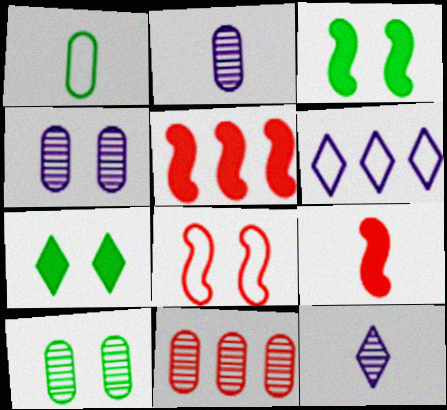[[1, 6, 8], 
[1, 9, 12], 
[2, 10, 11], 
[4, 7, 8], 
[6, 9, 10]]